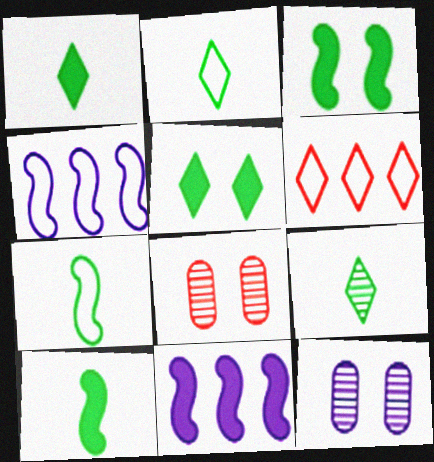[[1, 2, 9], 
[1, 4, 8], 
[2, 8, 11], 
[6, 10, 12]]